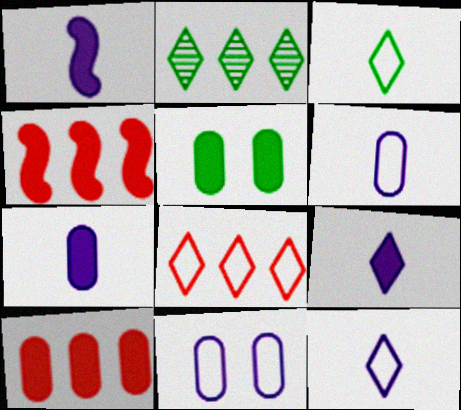[[1, 7, 9], 
[4, 5, 9], 
[5, 7, 10]]